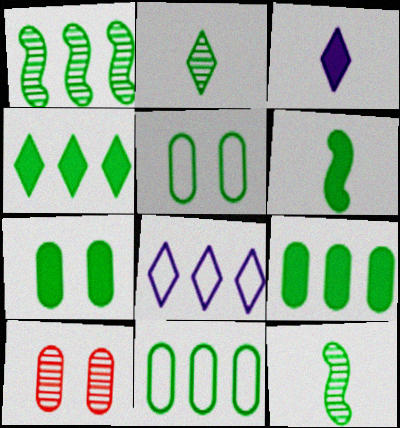[[1, 4, 11], 
[4, 5, 12], 
[4, 6, 7], 
[6, 8, 10]]